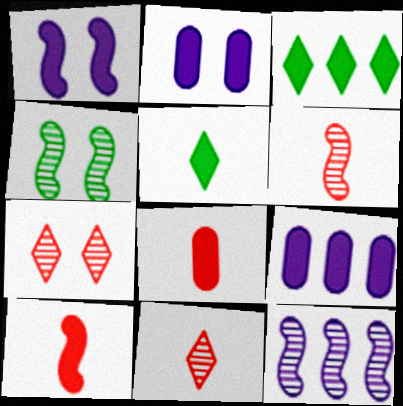[[1, 3, 8], 
[2, 3, 10], 
[4, 6, 12]]